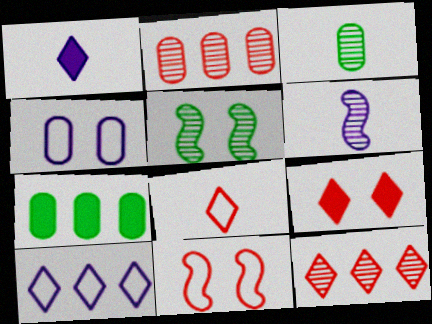[[4, 5, 9], 
[8, 9, 12]]